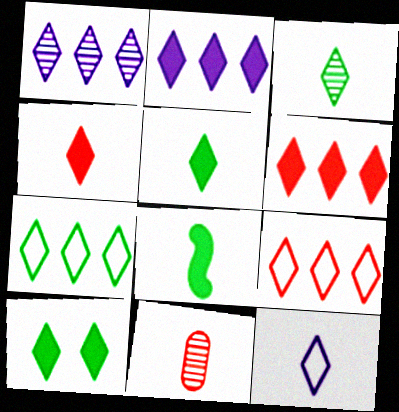[[1, 6, 7], 
[2, 4, 10], 
[3, 4, 12], 
[3, 7, 10], 
[8, 11, 12]]